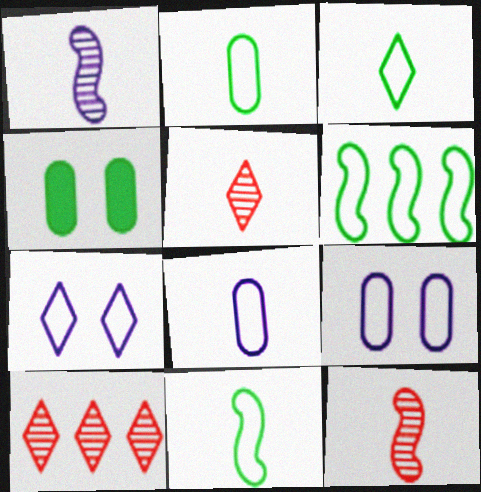[[2, 3, 11]]